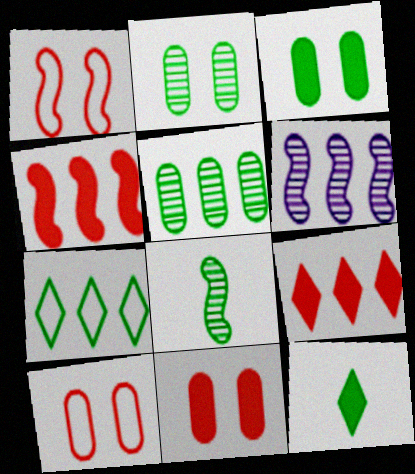[[3, 7, 8], 
[6, 10, 12]]